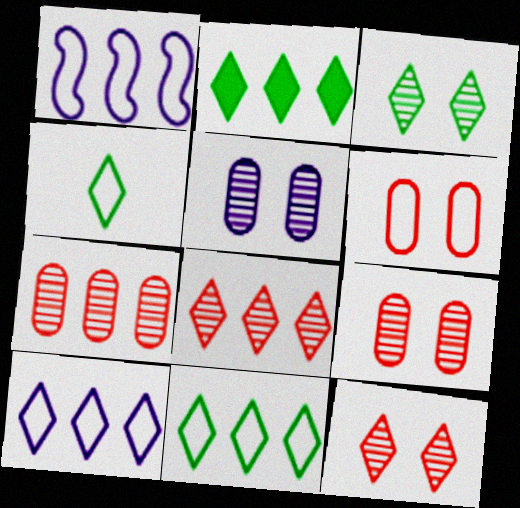[[1, 2, 7], 
[1, 4, 6], 
[2, 3, 4], 
[2, 8, 10]]